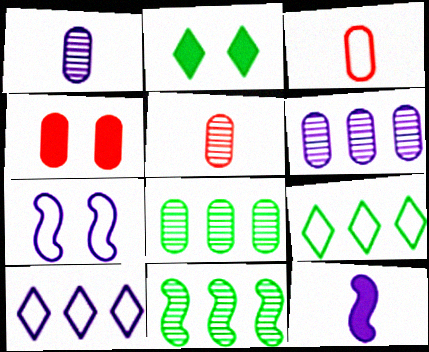[[3, 7, 9]]